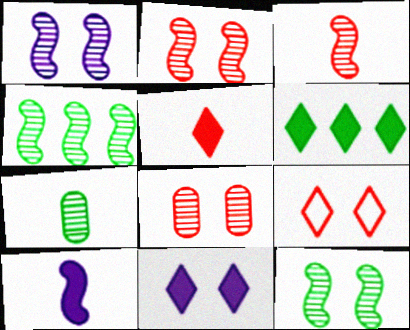[[1, 2, 12], 
[1, 3, 4], 
[5, 6, 11]]